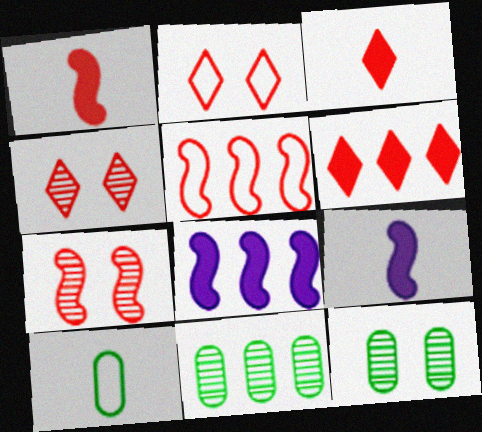[[1, 5, 7], 
[2, 9, 11], 
[4, 8, 10]]